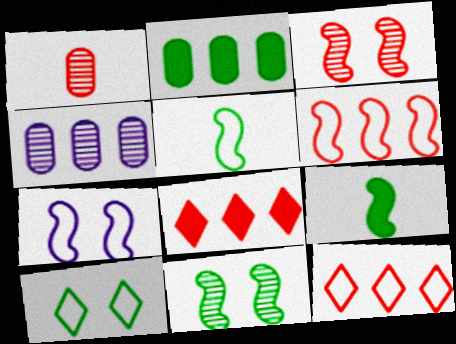[[5, 6, 7]]